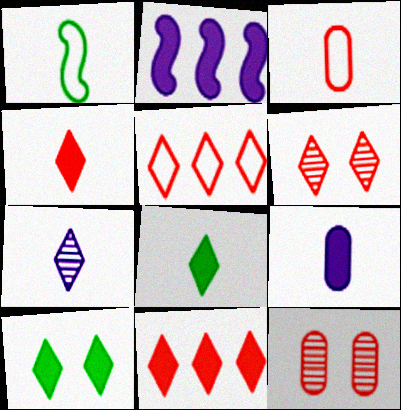[[4, 5, 6], 
[5, 7, 10]]